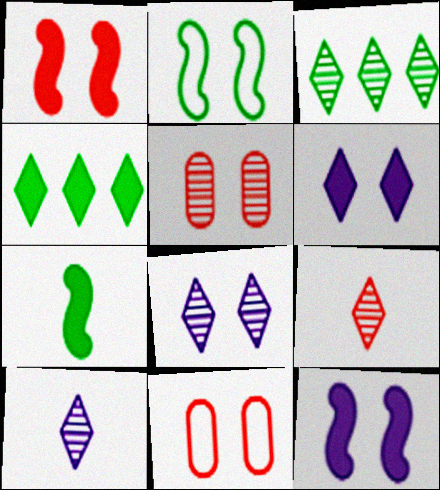[[2, 5, 6], 
[3, 8, 9]]